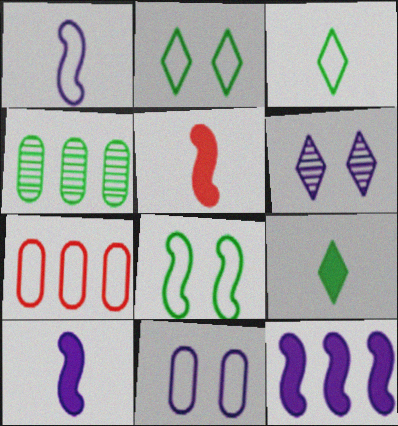[[1, 2, 7], 
[4, 8, 9]]